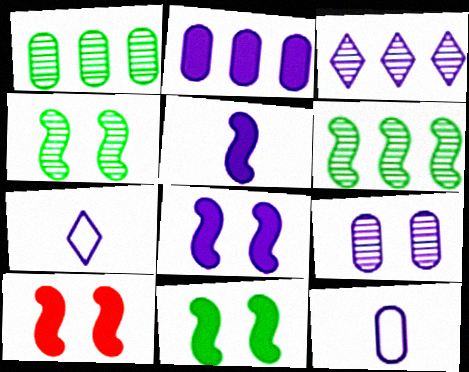[[1, 7, 10], 
[2, 9, 12], 
[3, 8, 12], 
[8, 10, 11]]